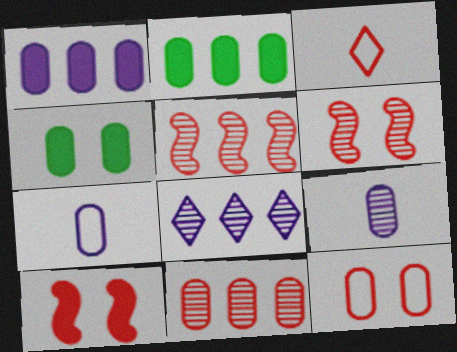[[2, 9, 12], 
[3, 10, 11], 
[4, 7, 11]]